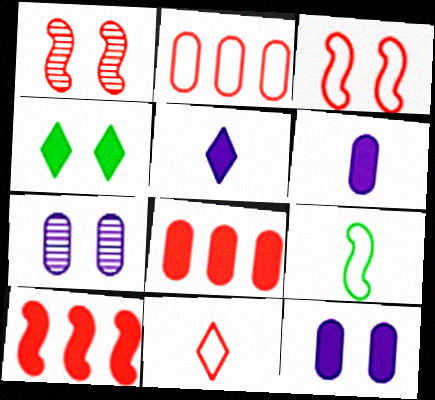[[1, 8, 11], 
[2, 3, 11], 
[3, 4, 7], 
[4, 6, 10]]